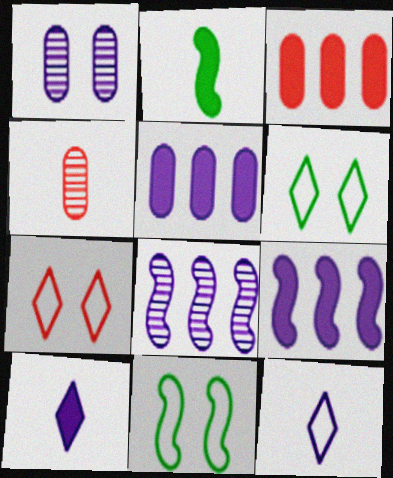[[1, 9, 12], 
[2, 4, 12], 
[4, 6, 9]]